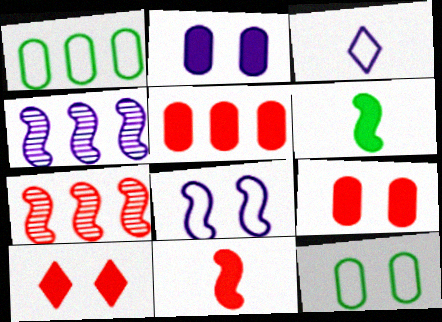[[2, 3, 4], 
[5, 10, 11], 
[6, 7, 8]]